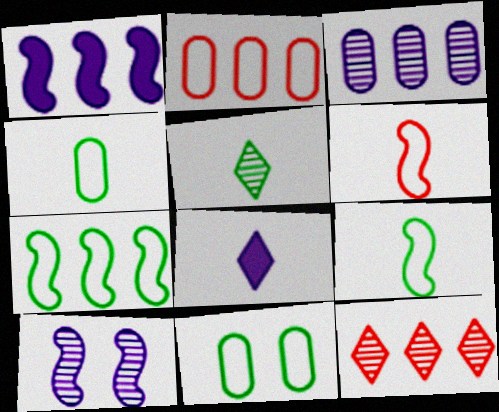[]